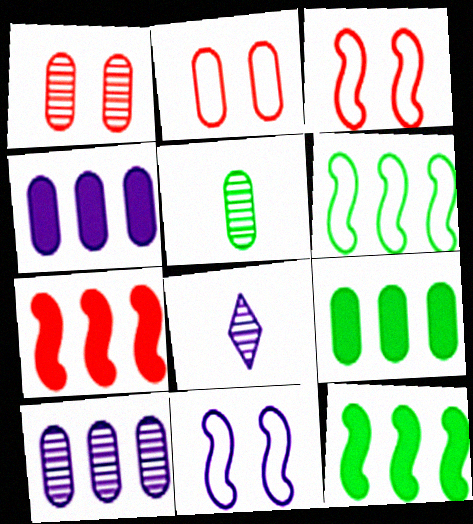[[1, 5, 10], 
[2, 4, 5], 
[2, 8, 12], 
[3, 8, 9], 
[4, 8, 11]]